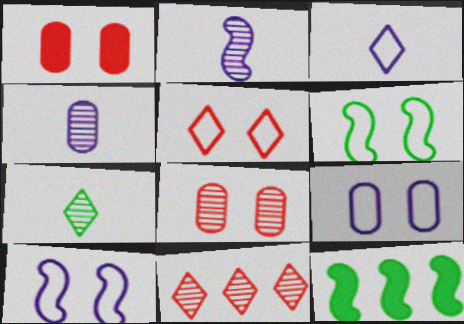[[3, 8, 12], 
[4, 5, 12], 
[5, 6, 9]]